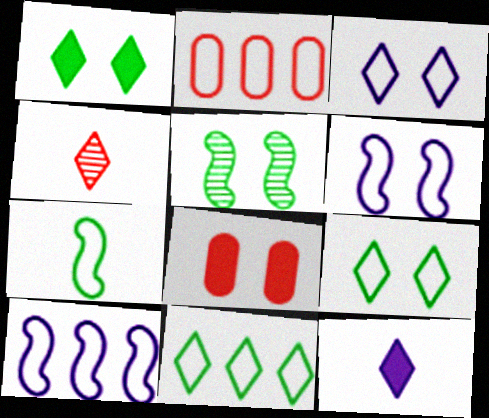[[2, 3, 7], 
[2, 5, 12], 
[2, 10, 11], 
[3, 5, 8]]